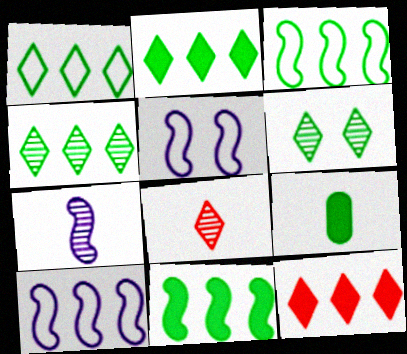[[1, 2, 4], 
[3, 6, 9]]